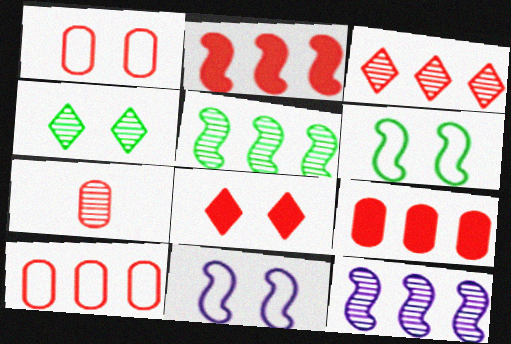[[1, 7, 9], 
[2, 3, 10], 
[4, 7, 12]]